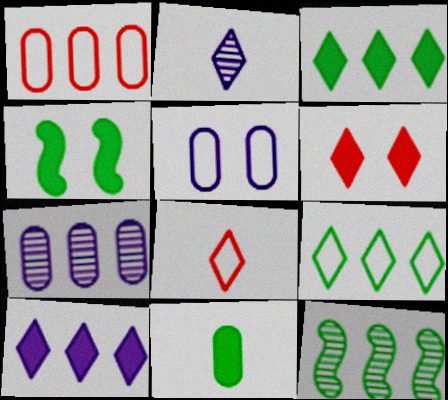[[1, 2, 4], 
[1, 10, 12], 
[2, 6, 9], 
[3, 4, 11], 
[4, 7, 8]]